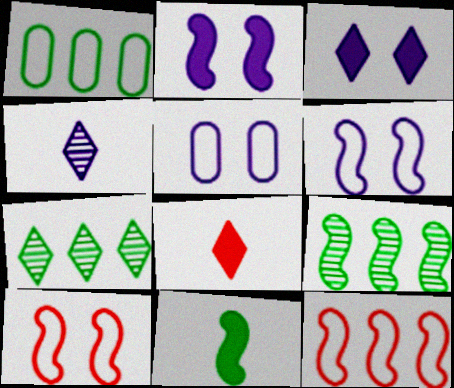[[5, 8, 9]]